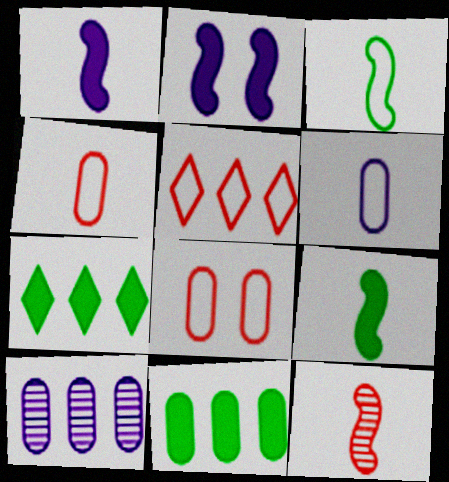[[1, 3, 12]]